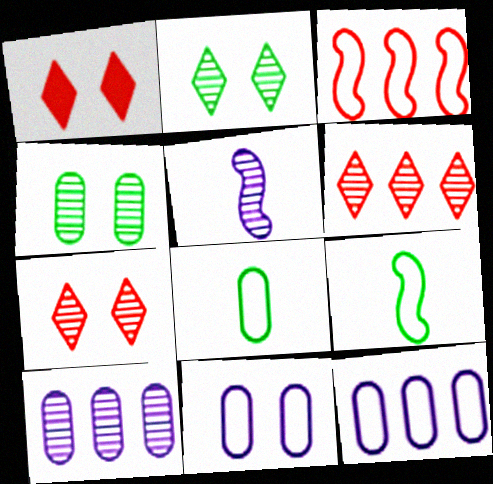[[1, 9, 10], 
[4, 5, 6]]